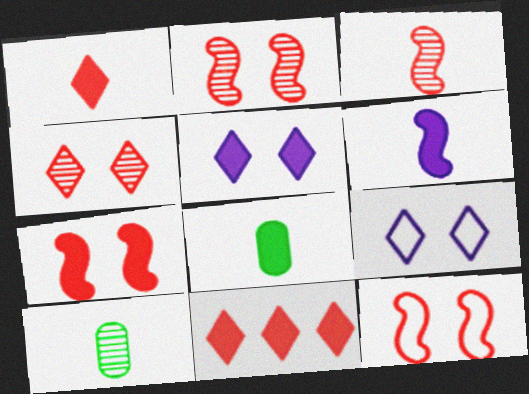[[1, 6, 8], 
[2, 7, 12]]